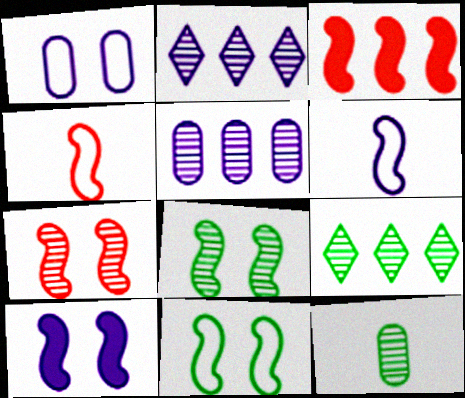[[2, 7, 12], 
[3, 4, 7], 
[3, 6, 8], 
[7, 10, 11], 
[8, 9, 12]]